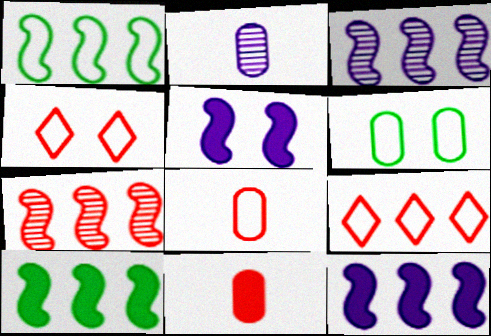[[1, 7, 12], 
[2, 4, 10], 
[4, 7, 11]]